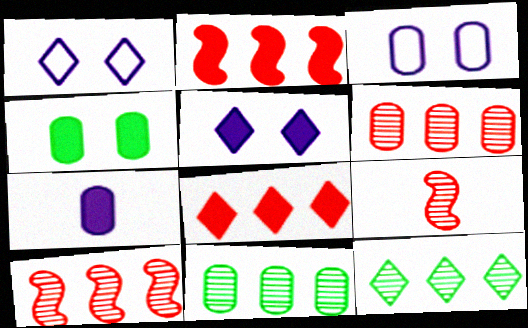[]